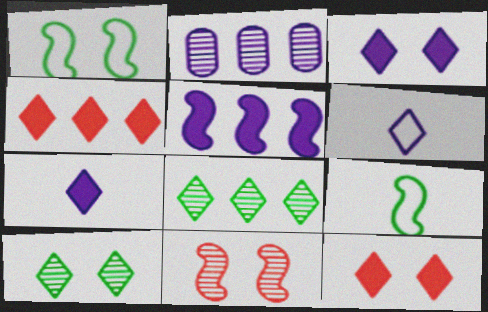[[2, 9, 12], 
[4, 6, 10], 
[5, 9, 11], 
[6, 8, 12]]